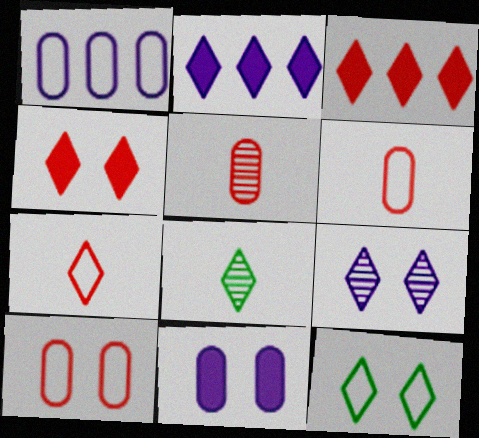[[4, 9, 12]]